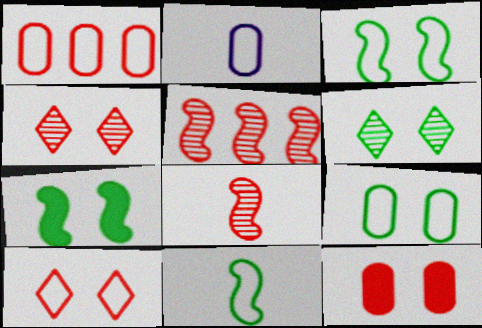[[1, 2, 9], 
[6, 7, 9]]